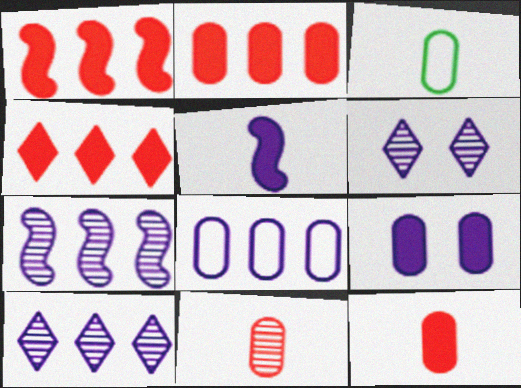[[1, 2, 4], 
[1, 3, 6], 
[5, 6, 8]]